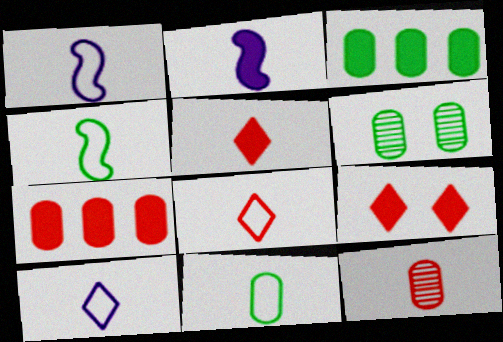[[1, 8, 11], 
[2, 3, 9], 
[3, 6, 11]]